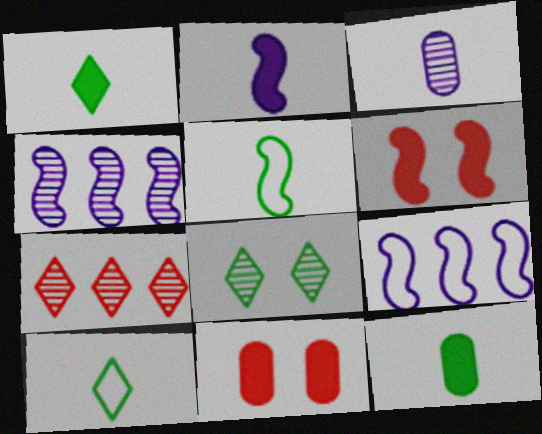[[4, 5, 6], 
[4, 10, 11]]